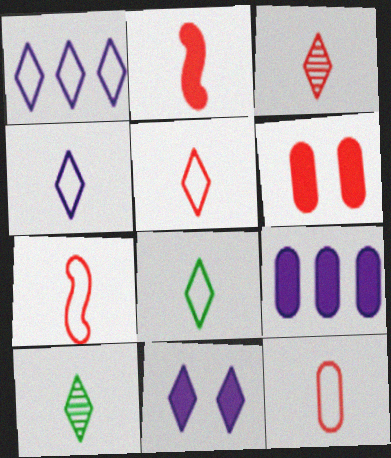[[2, 3, 12], 
[4, 5, 8], 
[5, 7, 12]]